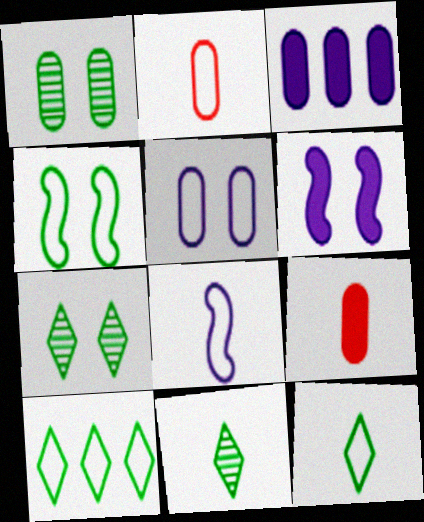[[1, 2, 3], 
[2, 8, 12], 
[8, 9, 11]]